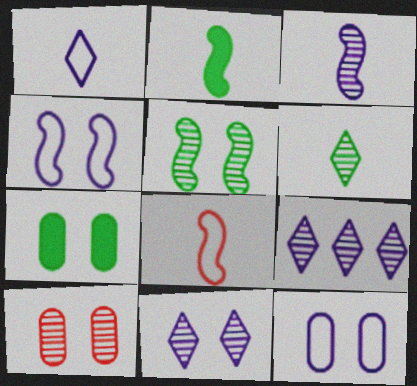[[2, 3, 8], 
[5, 10, 11], 
[7, 8, 9], 
[7, 10, 12]]